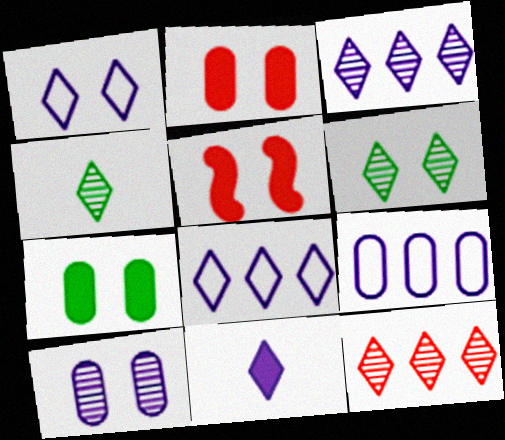[[1, 3, 11], 
[4, 5, 9]]